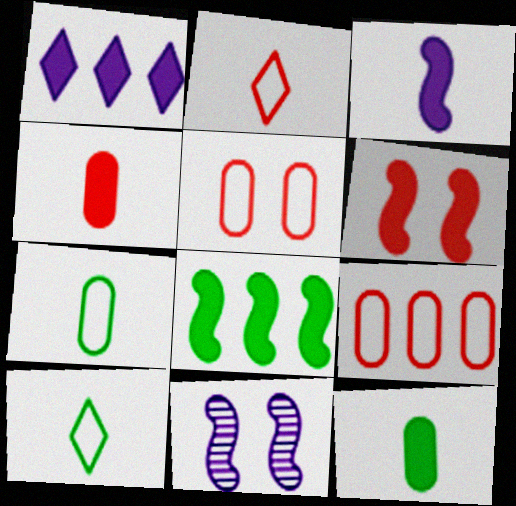[[1, 6, 12], 
[3, 6, 8]]